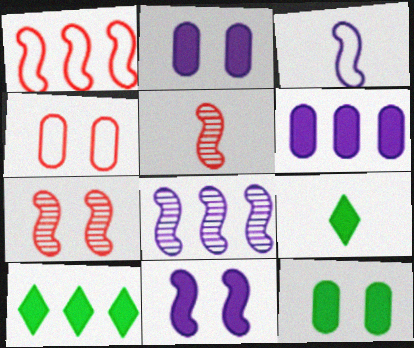[[3, 8, 11], 
[4, 8, 9]]